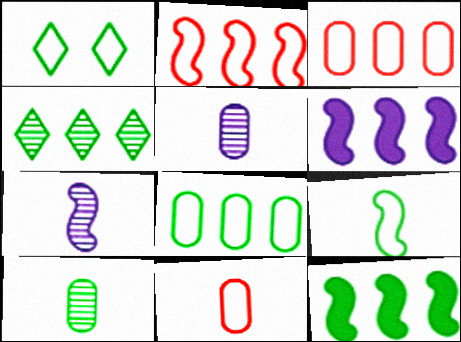[[1, 8, 9], 
[1, 10, 12], 
[3, 4, 6], 
[4, 8, 12]]